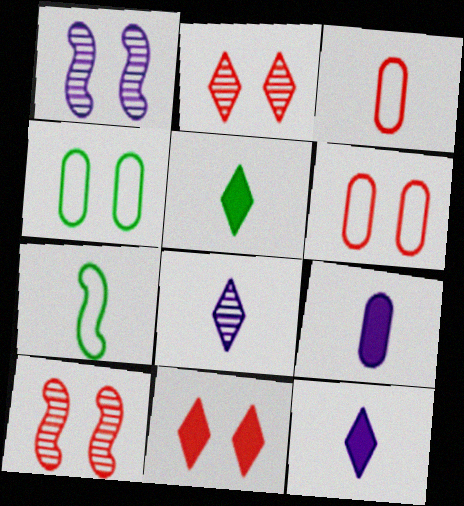[[1, 4, 11], 
[6, 10, 11]]